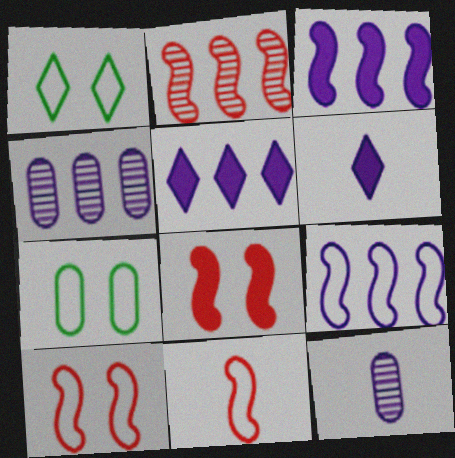[[2, 6, 7], 
[2, 8, 11], 
[4, 5, 9]]